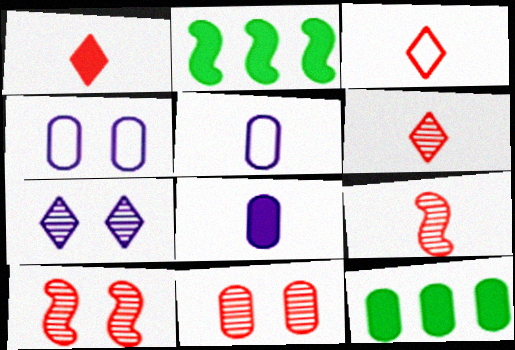[[1, 3, 6], 
[2, 4, 6], 
[5, 11, 12]]